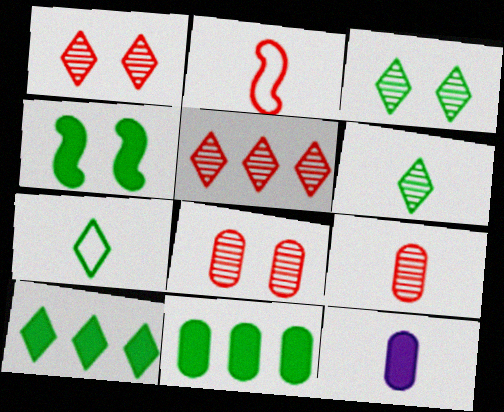[[2, 6, 12], 
[3, 7, 10]]